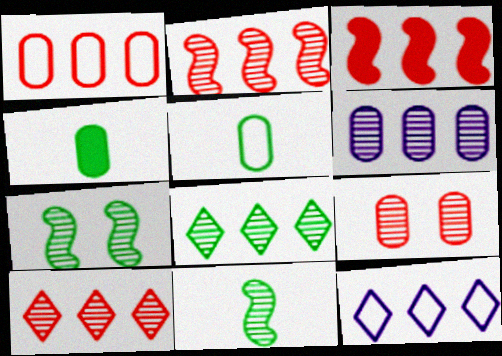[[1, 3, 10], 
[2, 6, 8]]